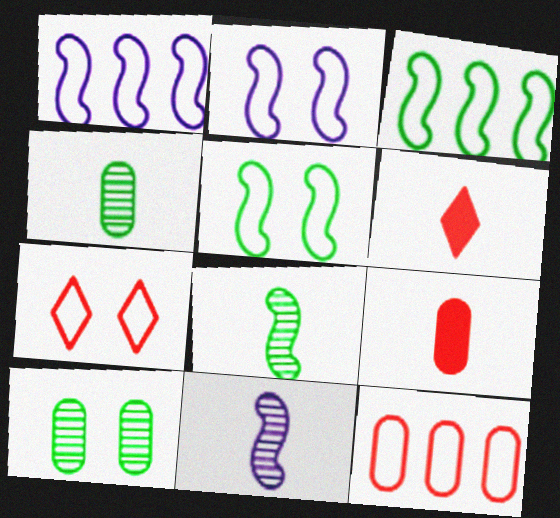[[1, 6, 10]]